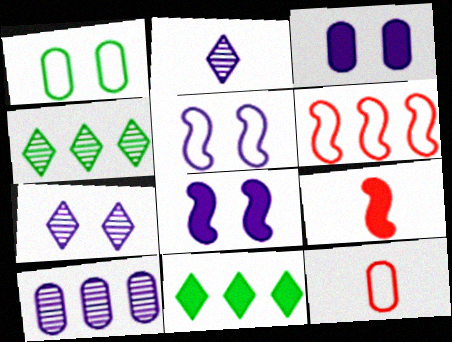[[3, 5, 7], 
[3, 9, 11], 
[4, 8, 12], 
[6, 10, 11]]